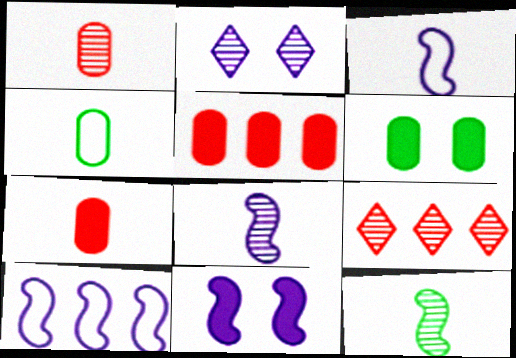[[3, 6, 9], 
[4, 9, 11], 
[8, 10, 11]]